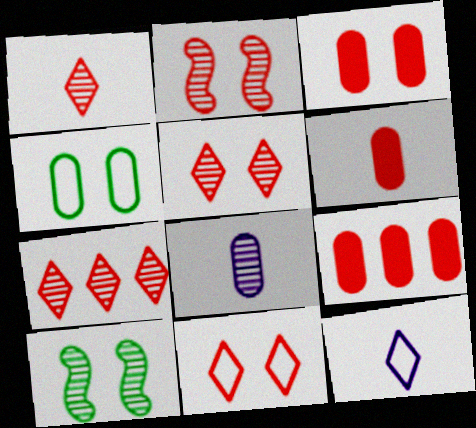[[1, 5, 7], 
[2, 3, 11], 
[3, 6, 9], 
[4, 8, 9], 
[7, 8, 10], 
[9, 10, 12]]